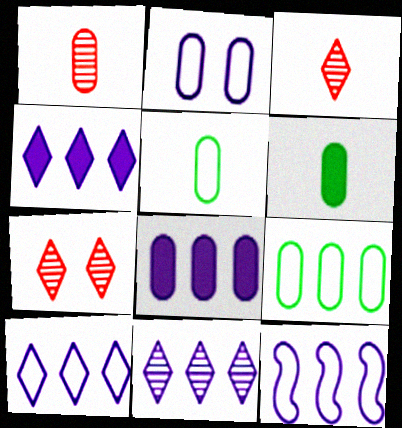[[4, 10, 11], 
[6, 7, 12], 
[8, 11, 12]]